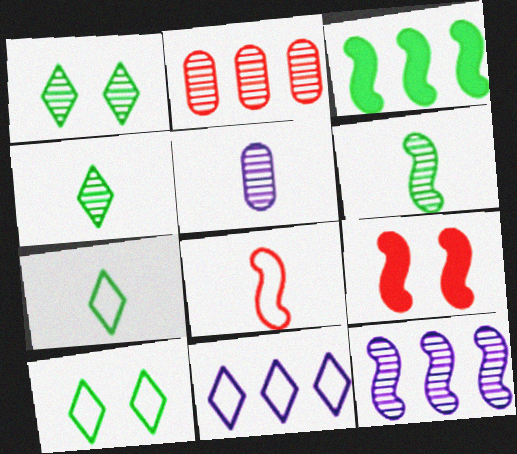[[2, 3, 11]]